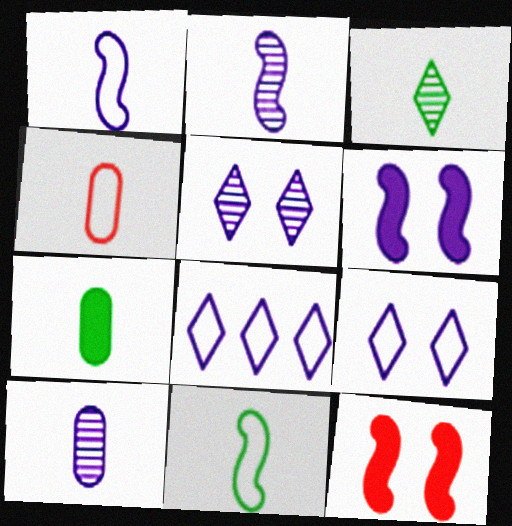[[3, 7, 11], 
[4, 7, 10], 
[6, 8, 10]]